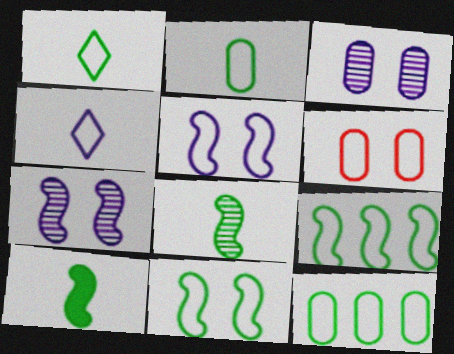[[1, 11, 12], 
[4, 6, 9]]